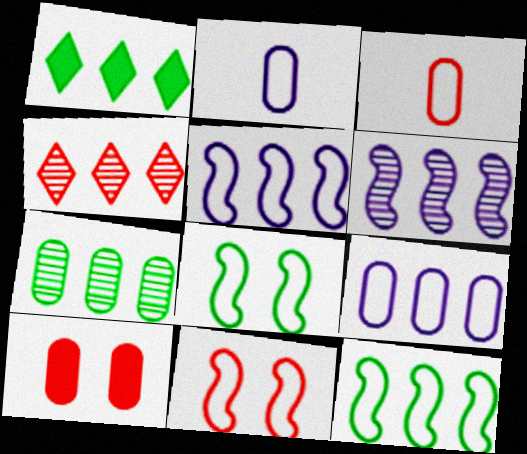[[1, 7, 12], 
[2, 7, 10], 
[4, 6, 7]]